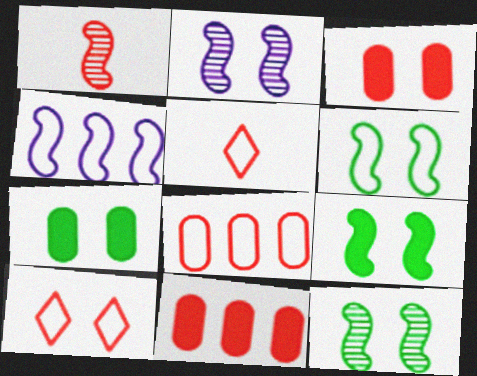[[1, 4, 9], 
[1, 10, 11], 
[2, 7, 10], 
[6, 9, 12]]